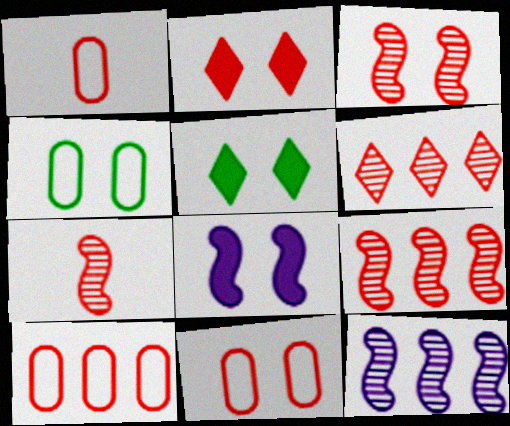[[1, 2, 9], 
[1, 5, 12], 
[1, 10, 11], 
[2, 3, 11], 
[2, 7, 10], 
[3, 7, 9]]